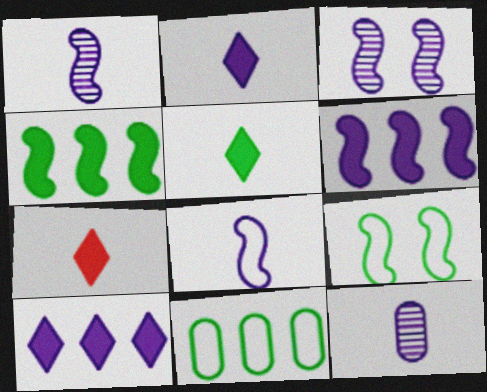[[2, 5, 7], 
[2, 8, 12], 
[3, 6, 8], 
[3, 7, 11]]